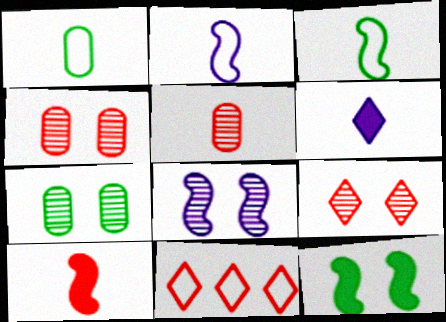[[3, 5, 6], 
[4, 10, 11], 
[7, 8, 9]]